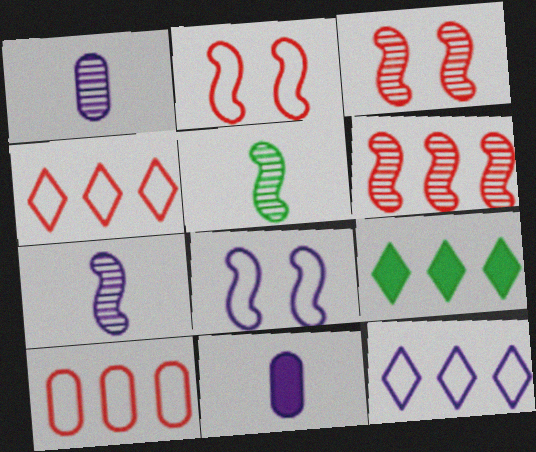[[1, 2, 9]]